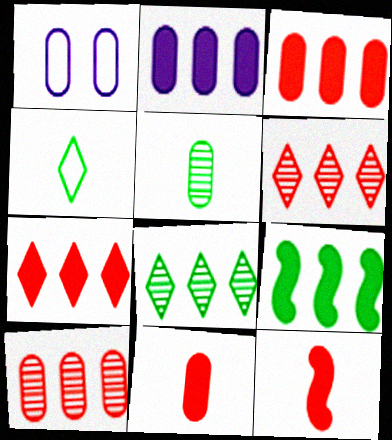[[1, 3, 5], 
[1, 8, 12], 
[2, 7, 9]]